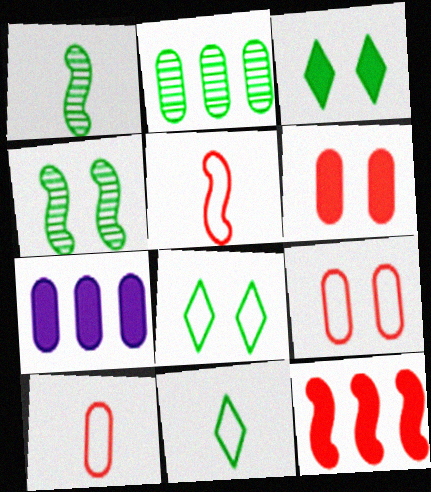[]